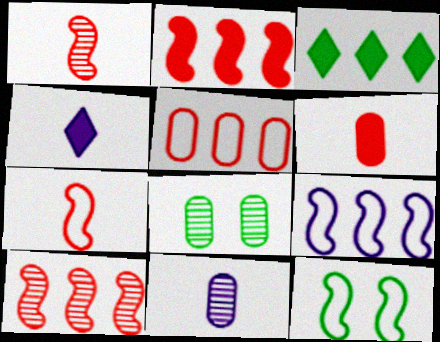[[7, 9, 12]]